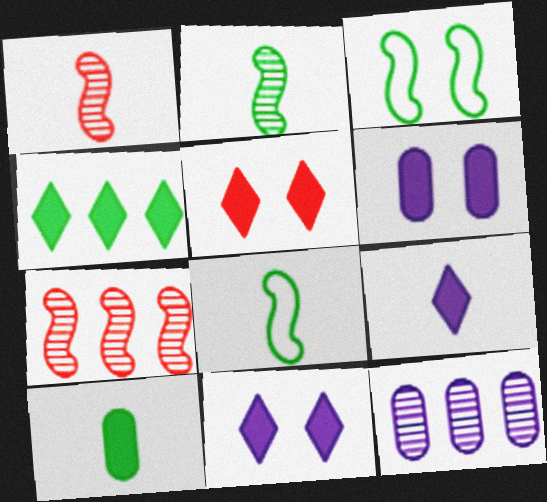[[4, 5, 9], 
[5, 8, 12]]